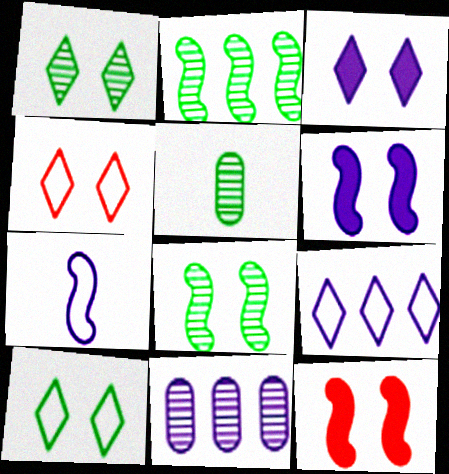[[1, 2, 5], 
[1, 3, 4], 
[2, 7, 12], 
[3, 7, 11], 
[5, 9, 12]]